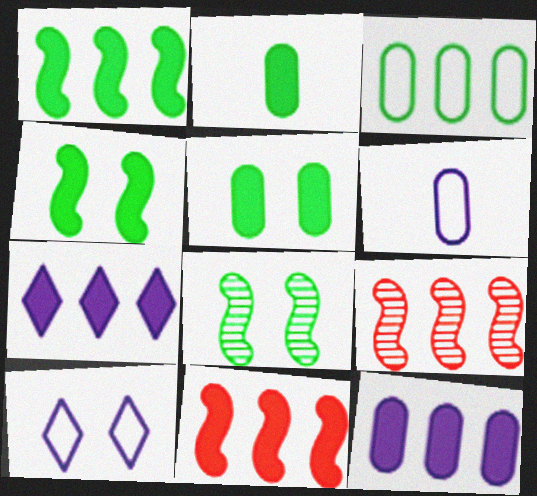[[2, 9, 10], 
[3, 7, 9]]